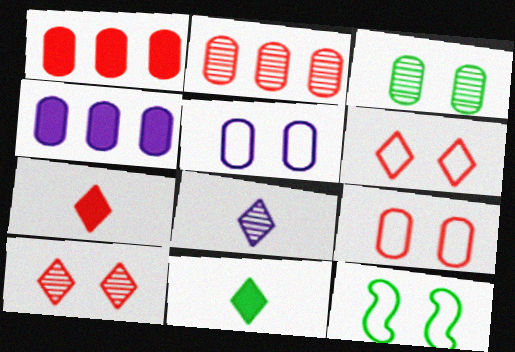[[1, 8, 12], 
[5, 6, 12]]